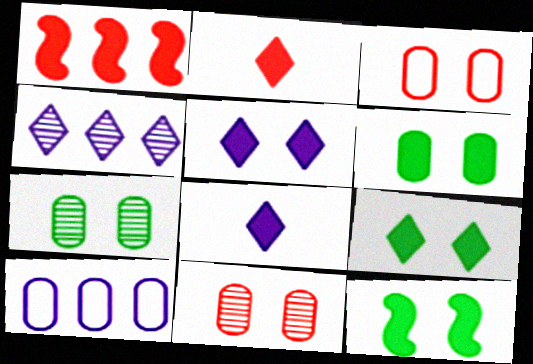[[1, 6, 8], 
[6, 9, 12]]